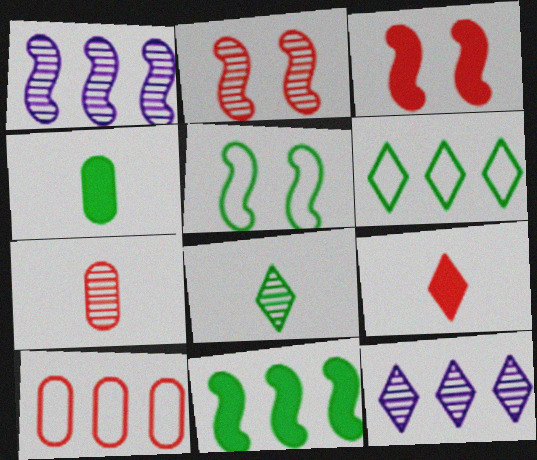[[2, 9, 10], 
[10, 11, 12]]